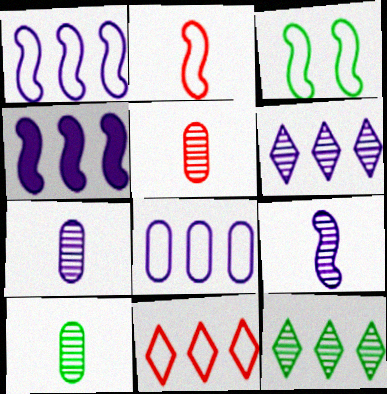[[1, 2, 3], 
[4, 6, 8], 
[5, 7, 10]]